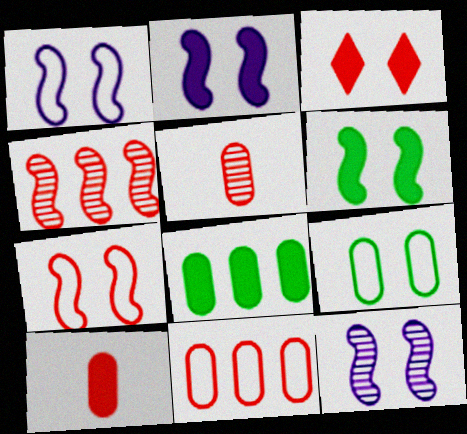[[1, 2, 12], 
[3, 9, 12], 
[6, 7, 12]]